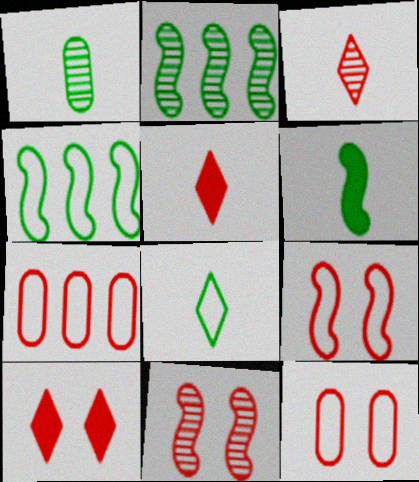[[1, 6, 8], 
[5, 7, 11], 
[10, 11, 12]]